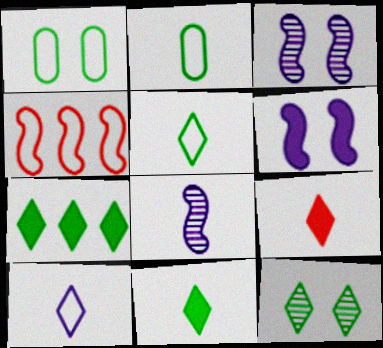[[1, 4, 10], 
[2, 8, 9], 
[5, 7, 12]]